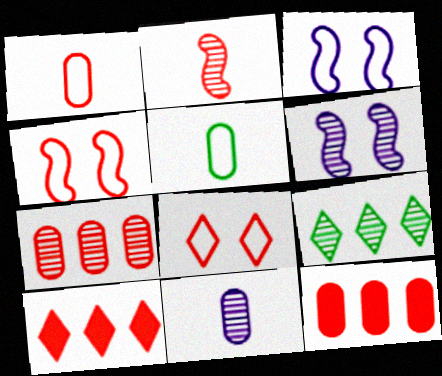[[2, 8, 12], 
[5, 6, 10]]